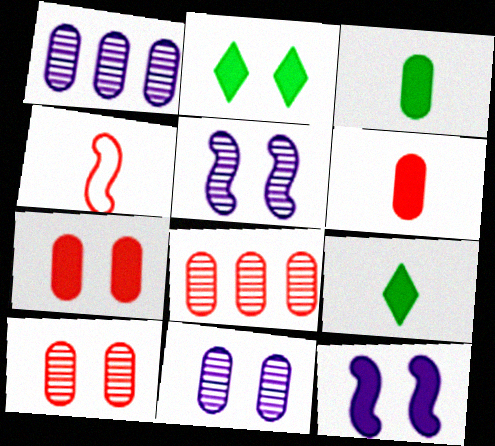[[1, 2, 4], 
[2, 7, 12]]